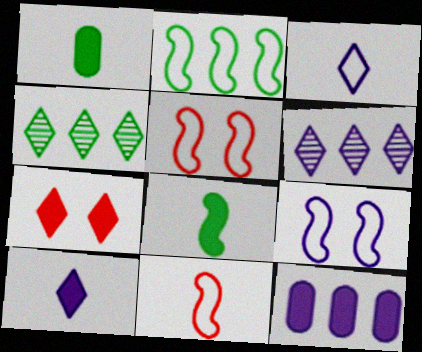[[1, 5, 6], 
[2, 9, 11], 
[3, 4, 7], 
[7, 8, 12]]